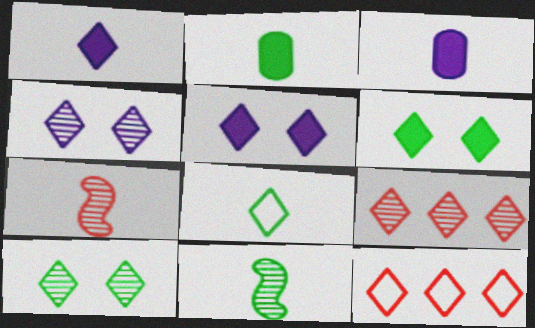[[1, 10, 12], 
[2, 8, 11], 
[3, 7, 8], 
[5, 8, 9]]